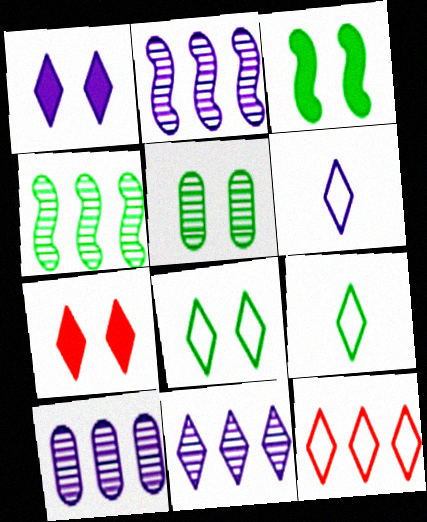[[1, 6, 11], 
[2, 10, 11], 
[3, 5, 8], 
[6, 8, 12], 
[7, 9, 11]]